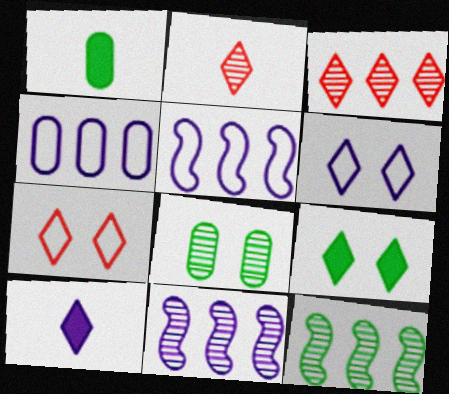[[1, 7, 11], 
[2, 8, 11]]